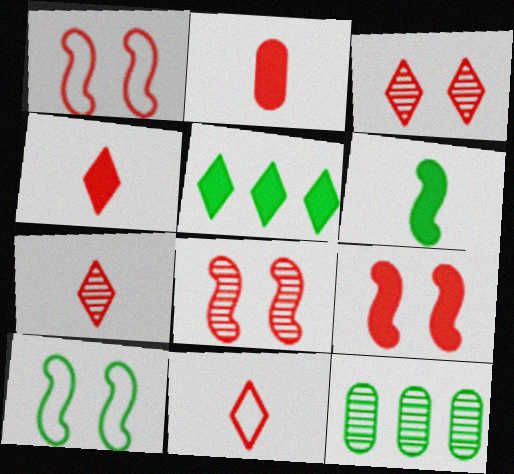[[1, 8, 9], 
[4, 7, 11]]